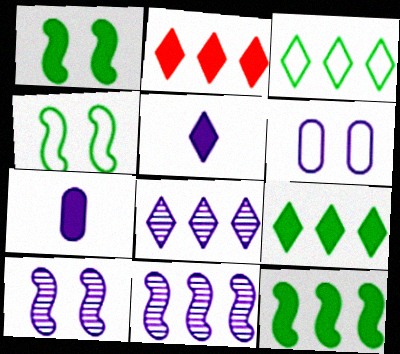[[1, 2, 7], 
[2, 3, 8], 
[5, 6, 11]]